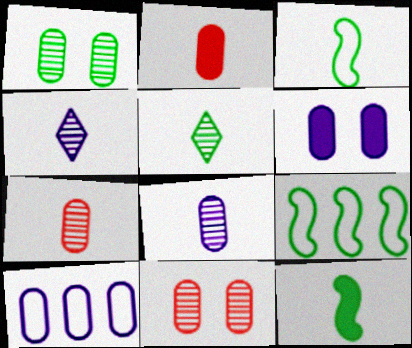[[1, 2, 10], 
[2, 3, 4], 
[6, 8, 10]]